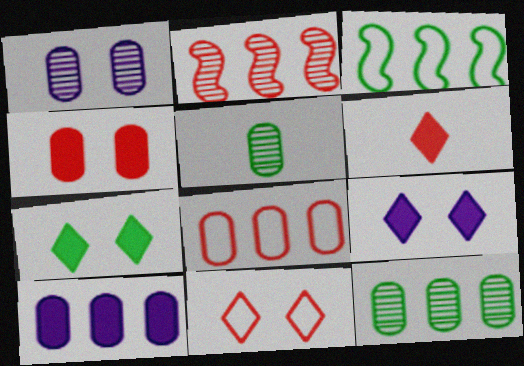[[1, 3, 6], 
[3, 5, 7], 
[8, 10, 12]]